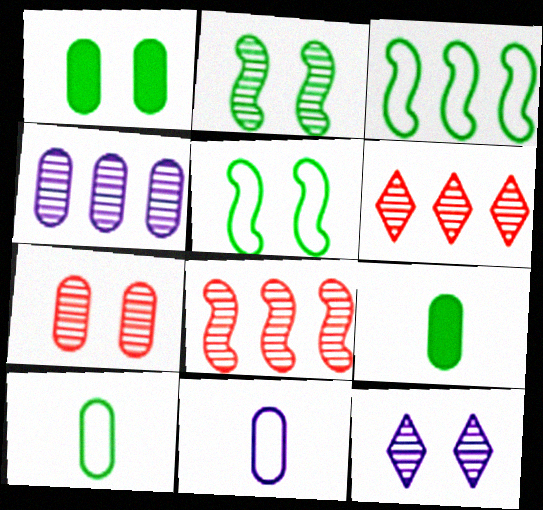[[2, 7, 12]]